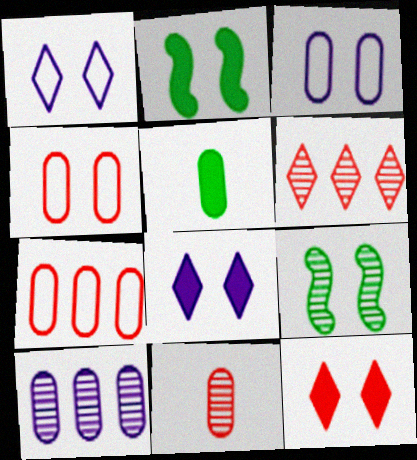[[3, 9, 12], 
[4, 5, 10], 
[4, 8, 9]]